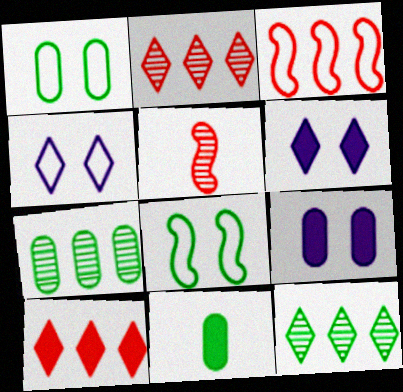[[1, 7, 11], 
[8, 11, 12]]